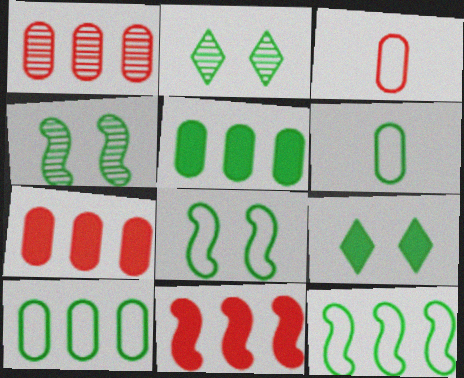[]